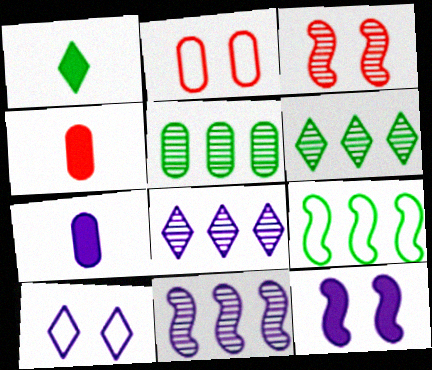[[1, 2, 11], 
[2, 5, 7], 
[7, 10, 11]]